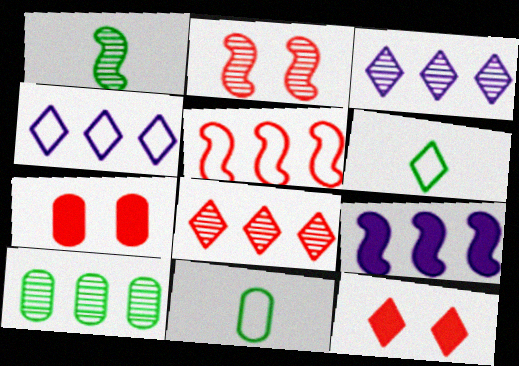[[1, 4, 7], 
[3, 6, 12]]